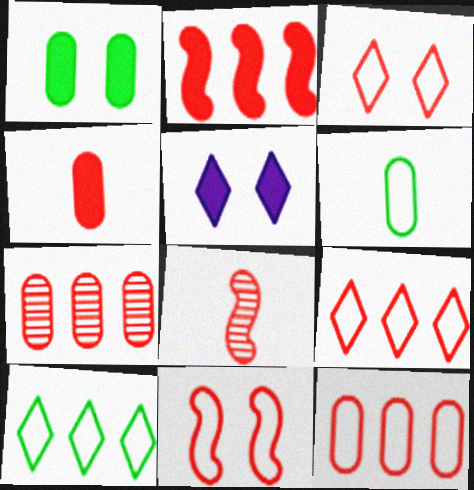[[2, 7, 9], 
[2, 8, 11]]